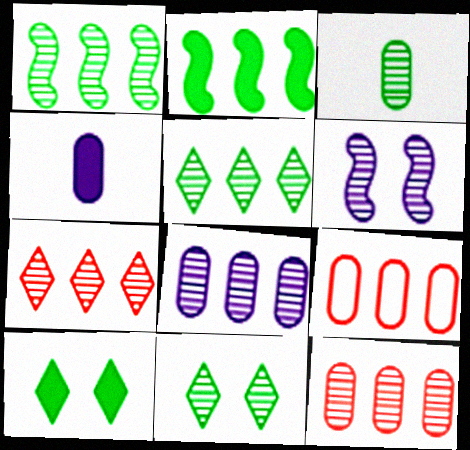[[1, 3, 11], 
[1, 7, 8], 
[3, 6, 7]]